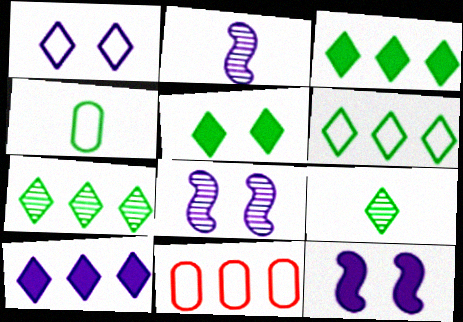[[2, 5, 11], 
[3, 6, 7], 
[5, 6, 9], 
[9, 11, 12]]